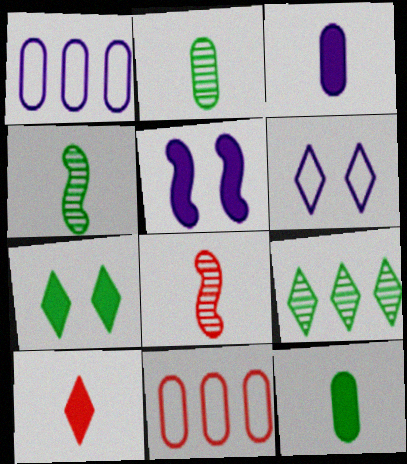[[1, 7, 8], 
[6, 9, 10]]